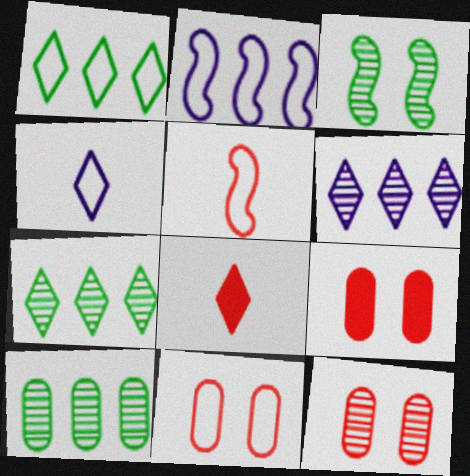[[9, 11, 12]]